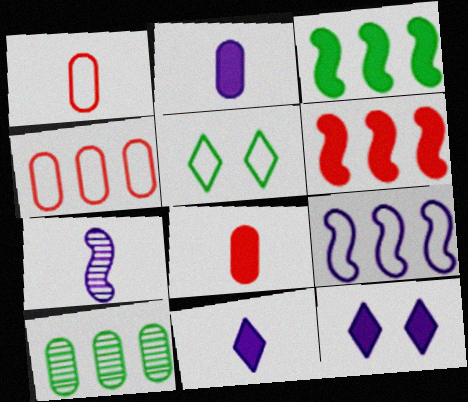[[1, 5, 9], 
[3, 8, 12]]